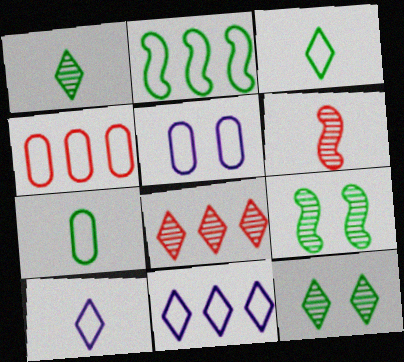[[2, 4, 11], 
[4, 5, 7]]